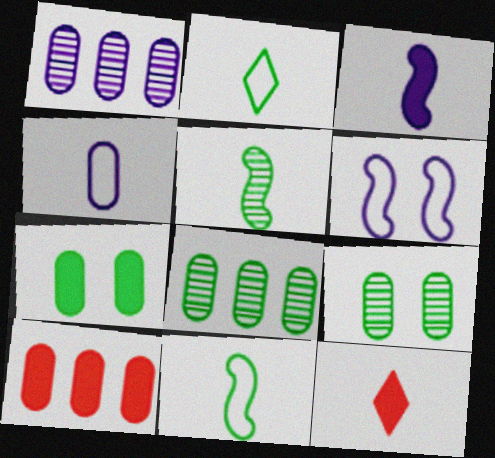[[4, 5, 12], 
[4, 9, 10], 
[6, 8, 12]]